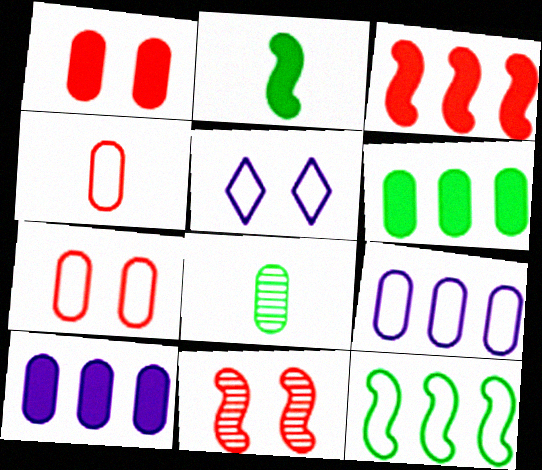[[1, 8, 9], 
[3, 5, 8], 
[4, 5, 12], 
[7, 8, 10]]